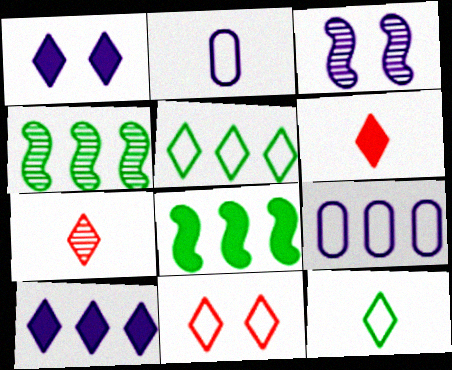[[1, 5, 7], 
[2, 3, 10]]